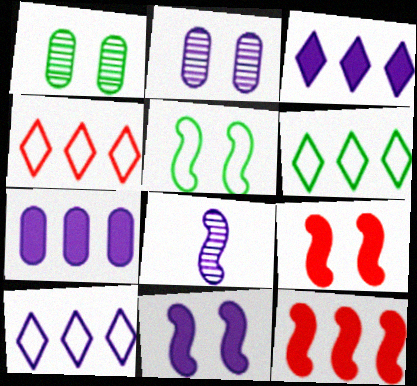[[4, 6, 10], 
[5, 8, 12]]